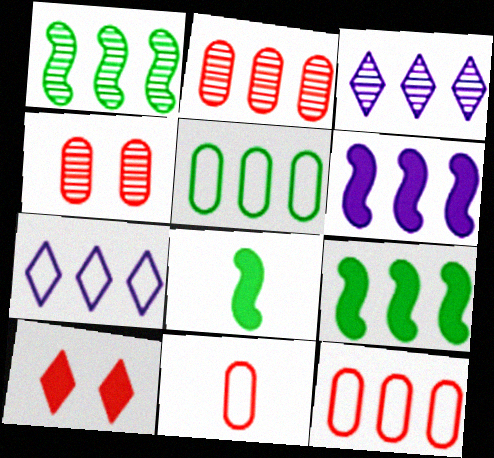[[1, 2, 3], 
[2, 7, 9], 
[3, 9, 12], 
[4, 7, 8]]